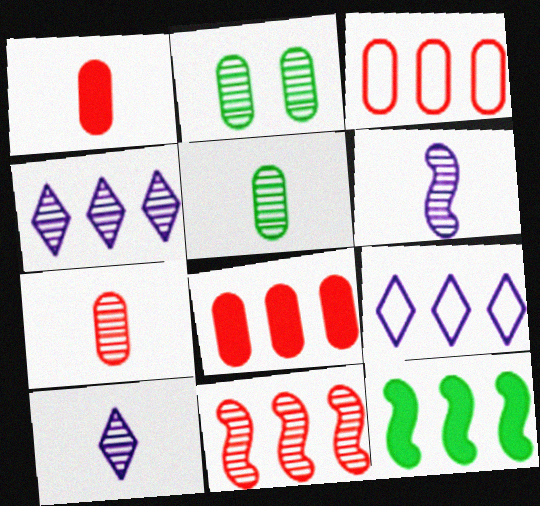[[2, 10, 11], 
[3, 4, 12]]